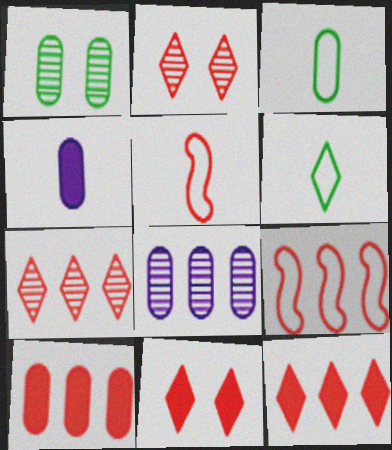[[2, 5, 10], 
[7, 9, 10]]